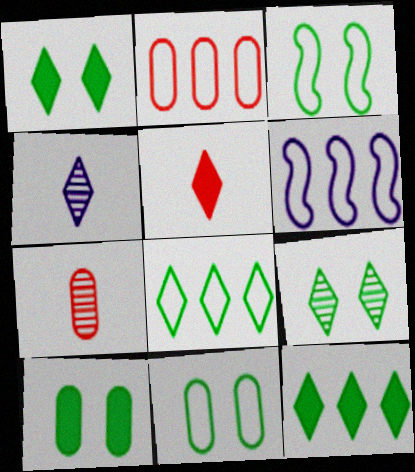[[1, 6, 7], 
[2, 6, 8], 
[3, 9, 10]]